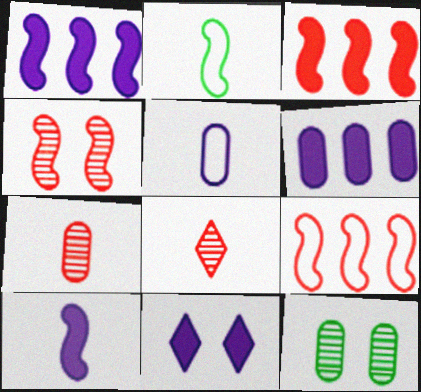[[1, 2, 4], 
[6, 10, 11]]